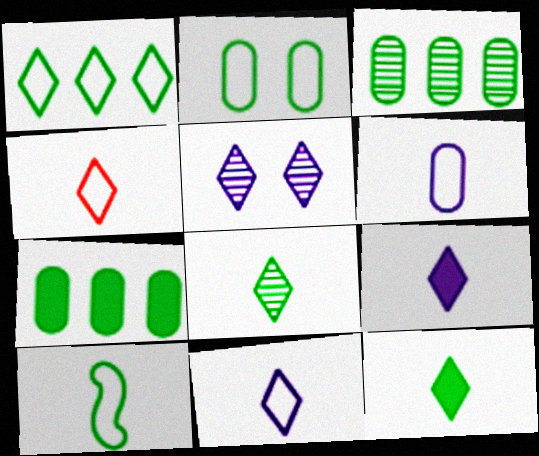[[1, 2, 10], 
[4, 6, 10], 
[4, 8, 9]]